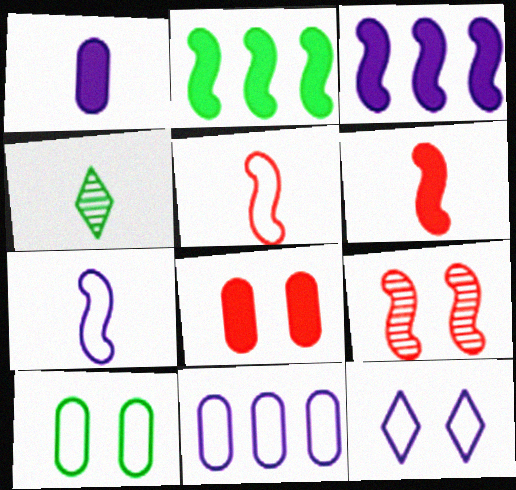[[1, 4, 5], 
[2, 4, 10], 
[2, 7, 9], 
[7, 11, 12]]